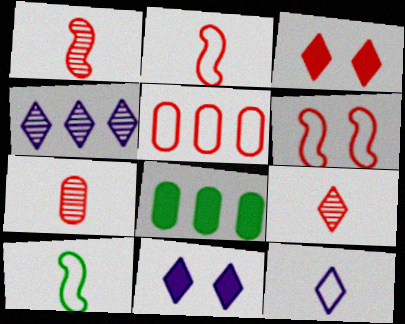[[1, 3, 5], 
[1, 7, 9], 
[4, 11, 12]]